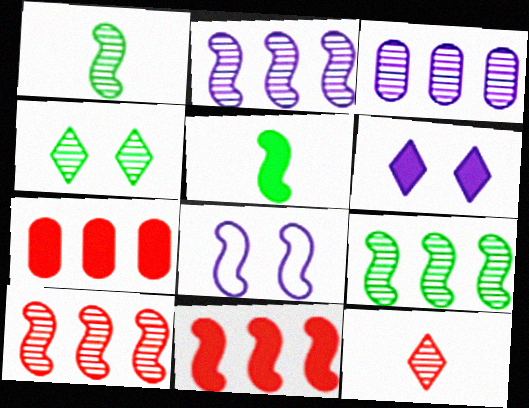[[1, 8, 11], 
[2, 9, 10], 
[5, 6, 7], 
[5, 8, 10]]